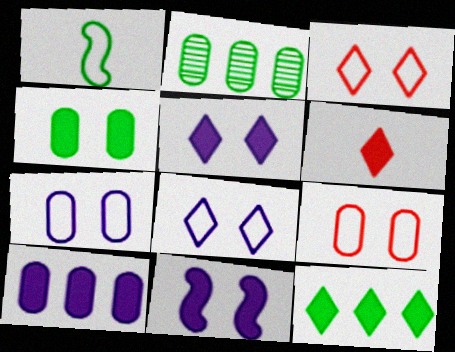[[5, 6, 12]]